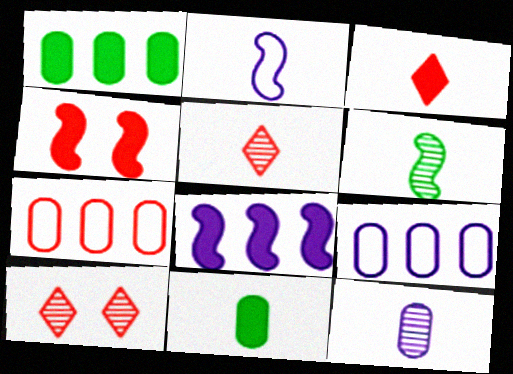[[1, 2, 10], 
[2, 5, 11], 
[4, 5, 7], 
[5, 6, 12]]